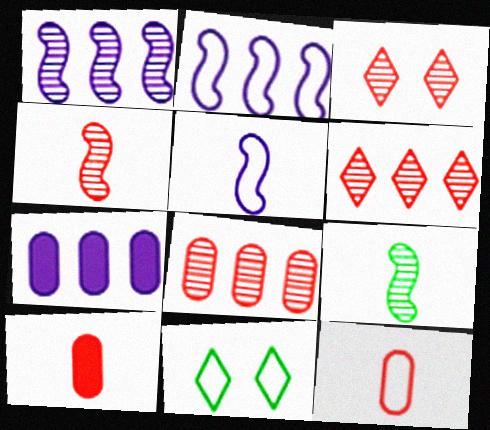[[1, 10, 11], 
[2, 11, 12], 
[3, 4, 8], 
[4, 7, 11]]